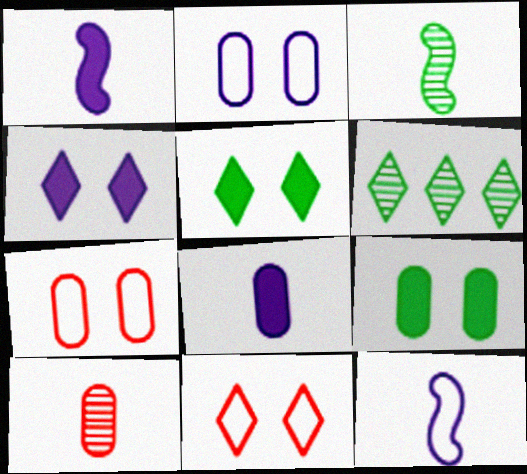[[1, 6, 7]]